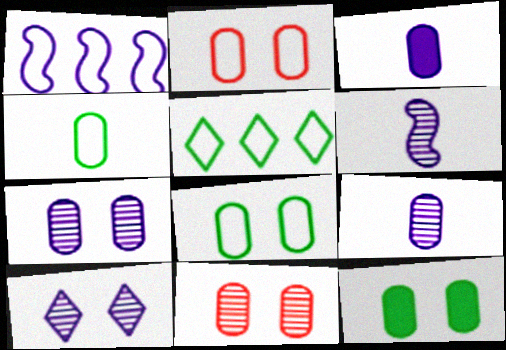[[1, 3, 10], 
[2, 7, 12]]